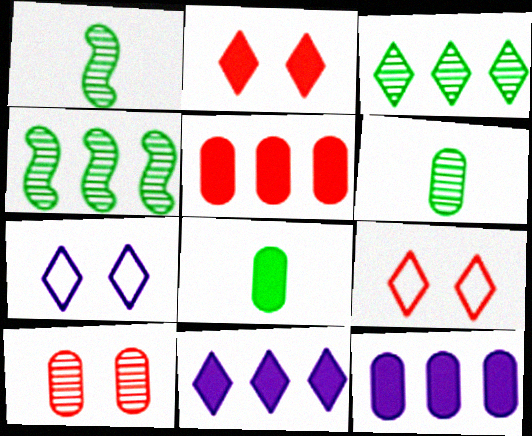[[1, 5, 7], 
[1, 9, 12]]